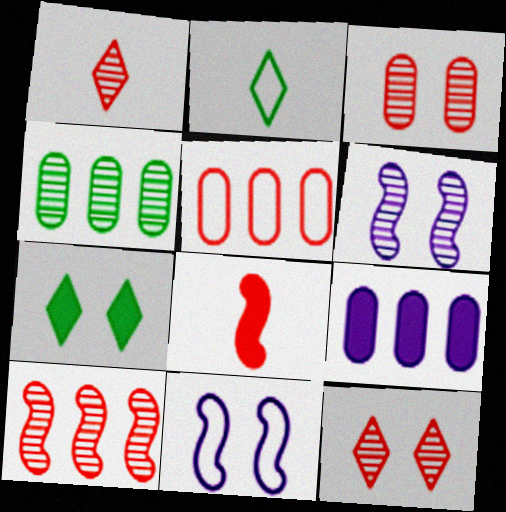[[1, 3, 10], 
[1, 4, 6], 
[2, 5, 11], 
[3, 7, 11], 
[4, 5, 9], 
[5, 8, 12], 
[7, 8, 9]]